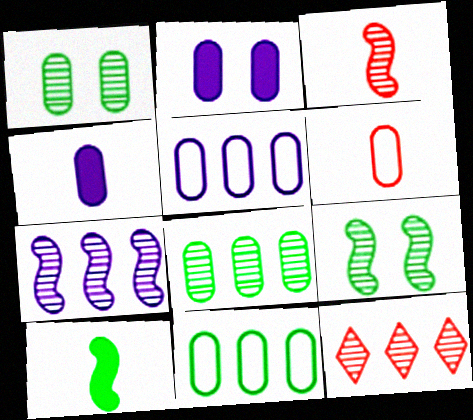[[2, 6, 8], 
[3, 7, 9], 
[7, 8, 12]]